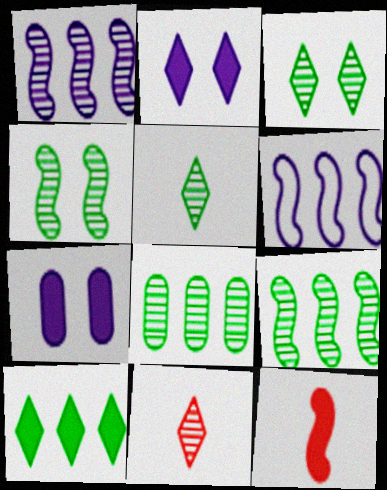[[4, 5, 8], 
[4, 6, 12], 
[7, 10, 12]]